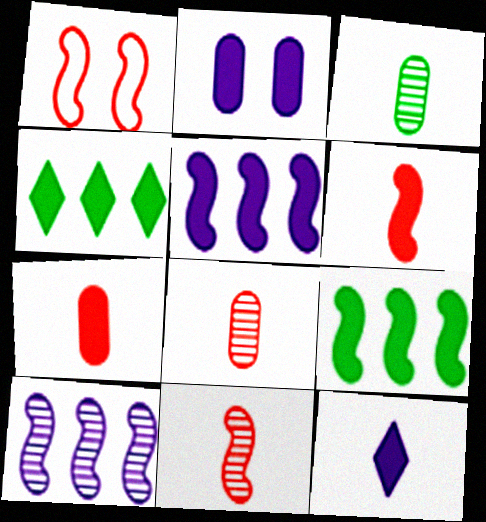[[2, 4, 6], 
[2, 5, 12]]